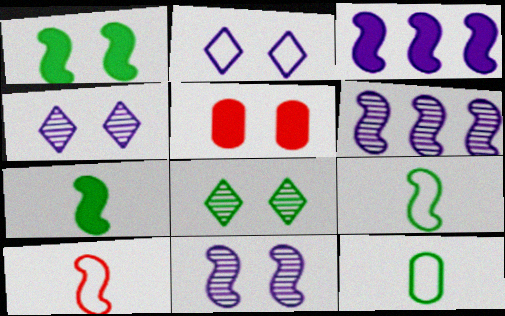[[1, 6, 10]]